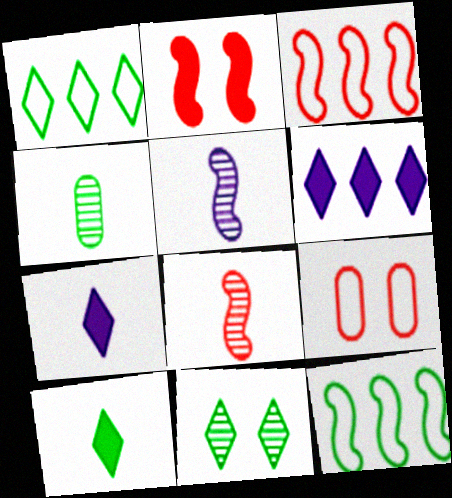[[1, 10, 11], 
[2, 3, 8], 
[2, 5, 12]]